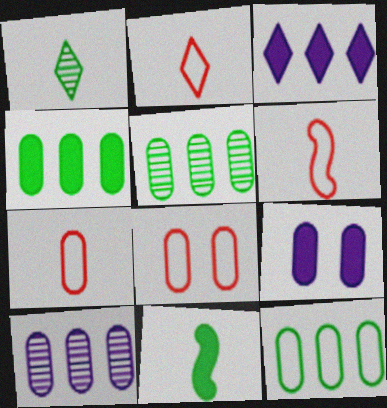[[2, 6, 7], 
[4, 5, 12], 
[5, 7, 9]]